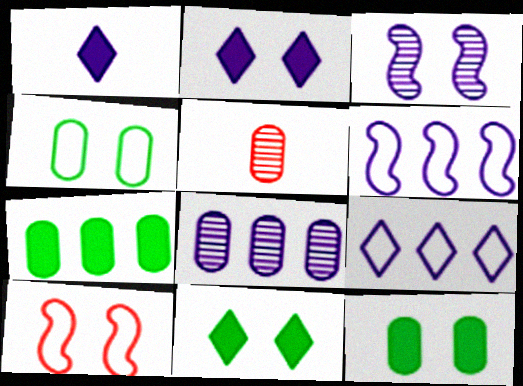[[5, 6, 11]]